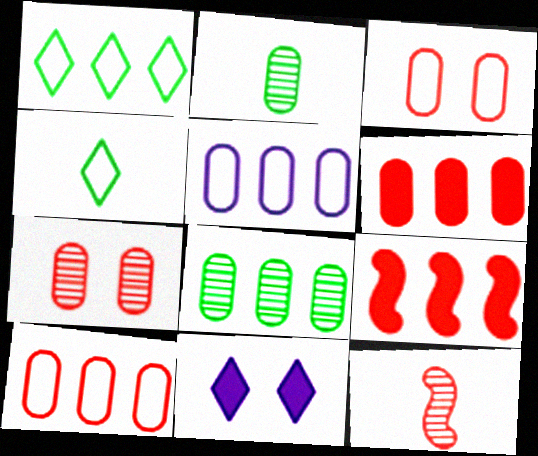[[5, 6, 8]]